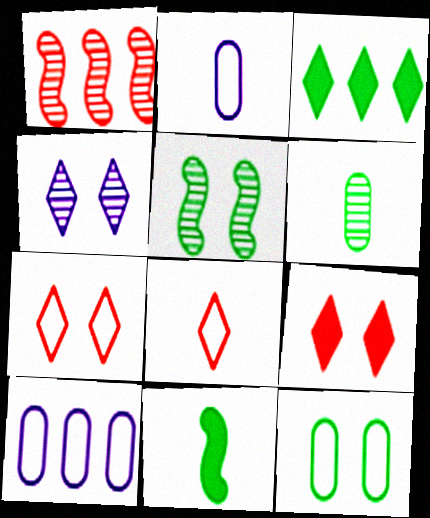[[1, 3, 10], 
[1, 4, 6], 
[3, 4, 8]]